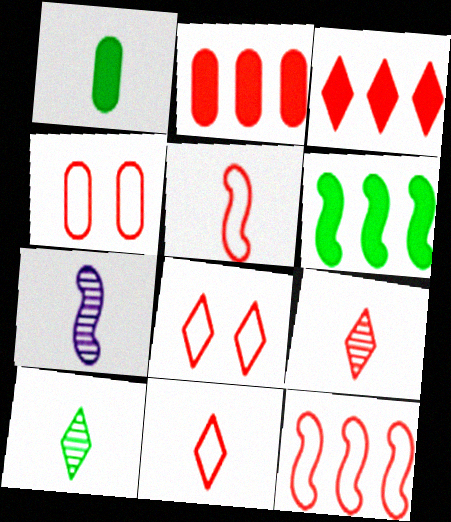[[1, 7, 11], 
[3, 8, 9], 
[4, 11, 12]]